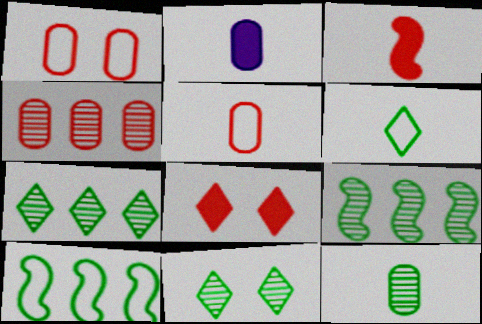[[2, 5, 12], 
[9, 11, 12]]